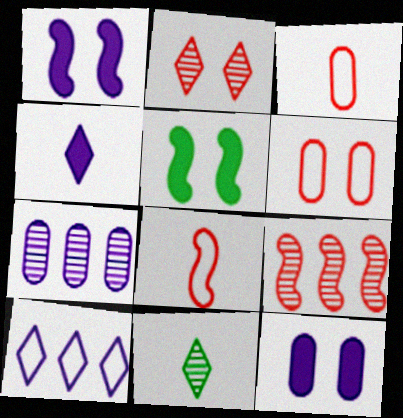[]